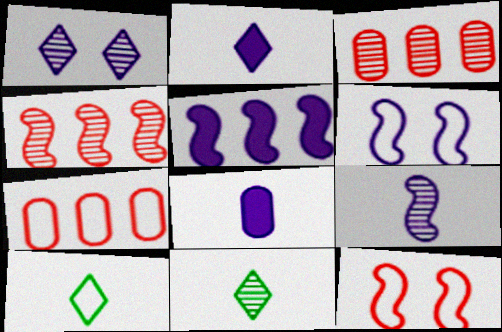[[5, 6, 9], 
[6, 7, 10]]